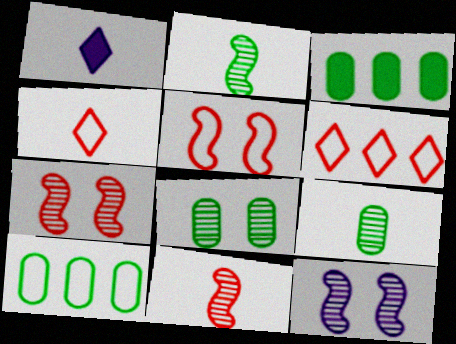[[1, 7, 10], 
[3, 4, 12]]